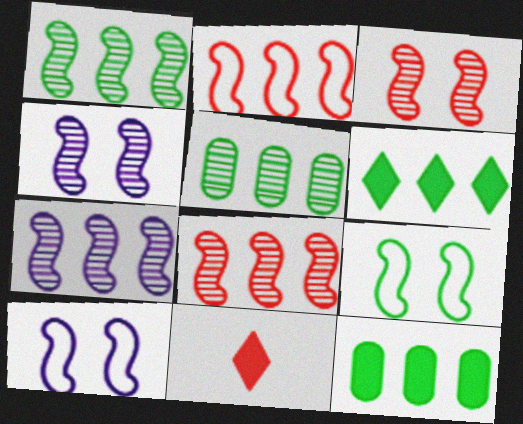[[1, 7, 8], 
[5, 10, 11]]